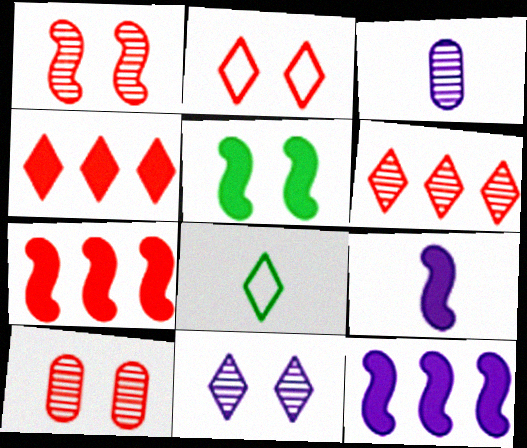[[4, 8, 11], 
[5, 7, 9], 
[8, 10, 12]]